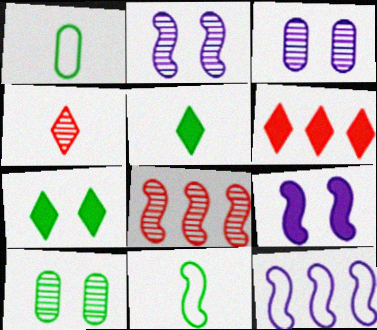[[1, 2, 6], 
[3, 6, 11], 
[8, 9, 11]]